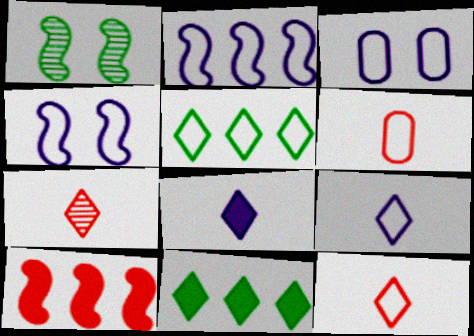[[2, 3, 9], 
[4, 5, 6]]